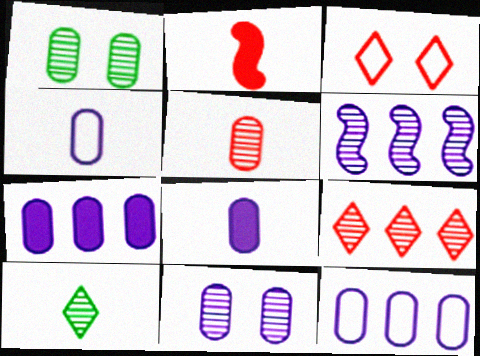[[2, 4, 10], 
[4, 7, 11], 
[8, 11, 12]]